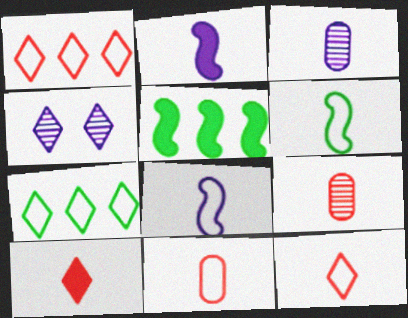[[3, 6, 10], 
[4, 5, 11], 
[4, 7, 10]]